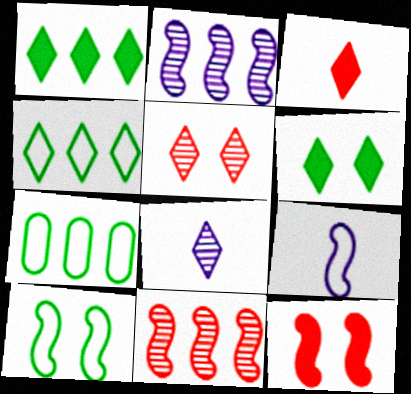[[7, 8, 12]]